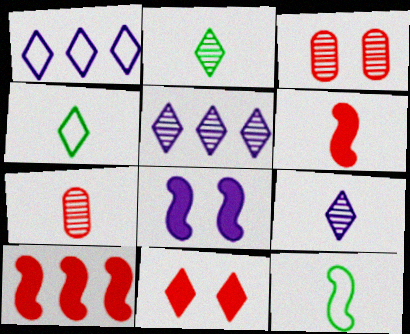[[1, 2, 11], 
[4, 5, 11]]